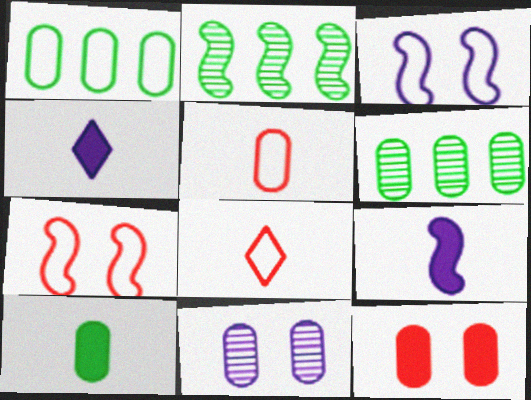[[1, 3, 8], 
[2, 7, 9], 
[4, 6, 7]]